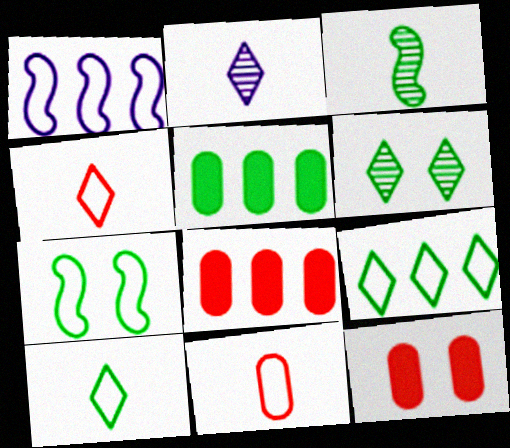[[2, 7, 8]]